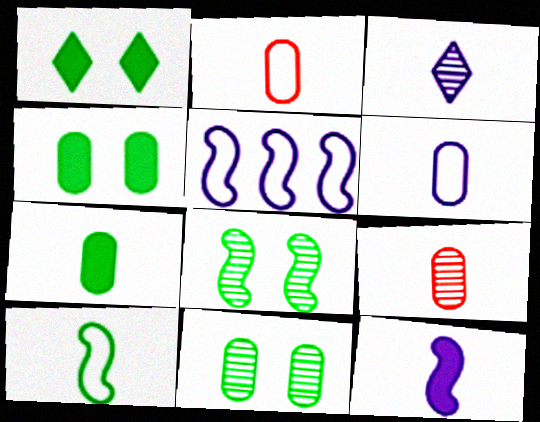[[1, 5, 9], 
[3, 6, 12], 
[6, 7, 9]]